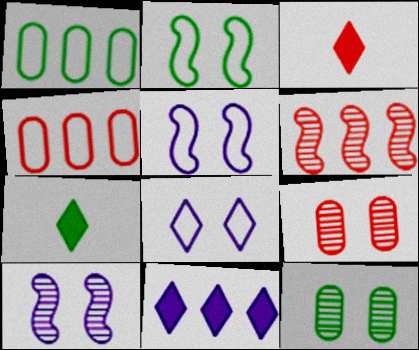[[1, 3, 10], 
[1, 6, 11], 
[4, 7, 10]]